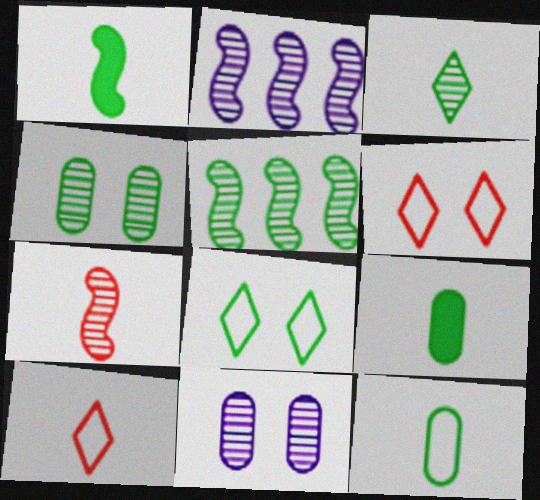[[1, 3, 12], 
[2, 6, 9], 
[3, 4, 5], 
[5, 8, 9]]